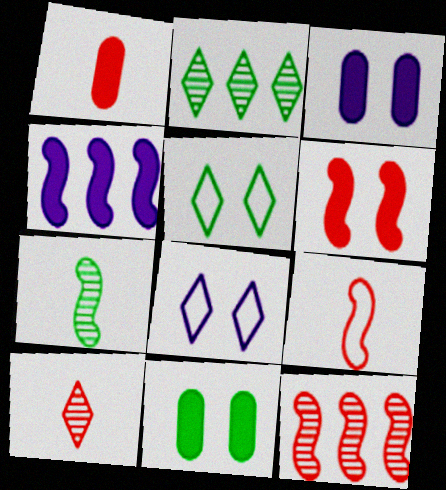[[1, 9, 10], 
[2, 3, 9], 
[6, 9, 12]]